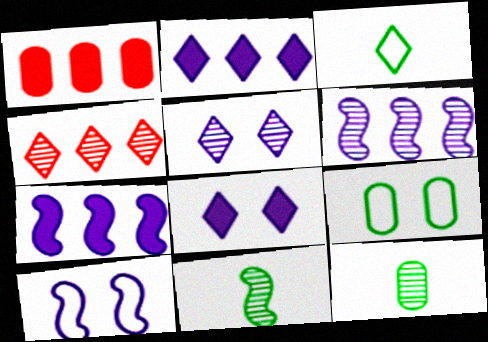[[3, 4, 8]]